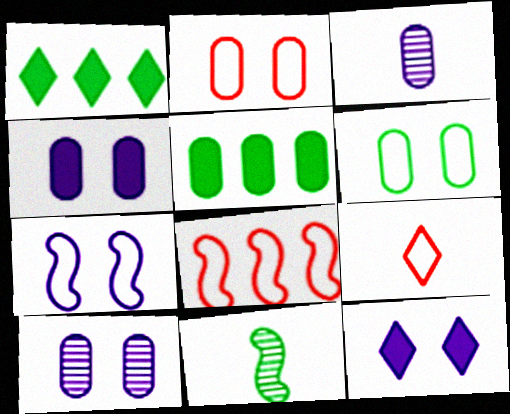[[1, 6, 11], 
[2, 3, 5], 
[2, 8, 9], 
[7, 10, 12]]